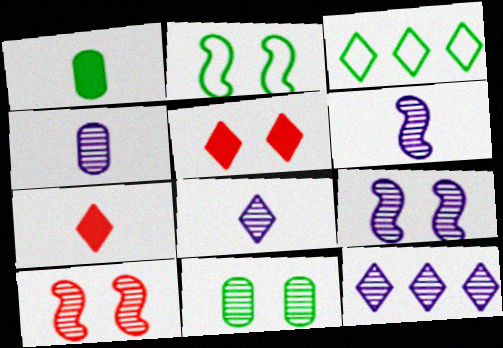[[3, 5, 8], 
[4, 6, 8], 
[4, 9, 12]]